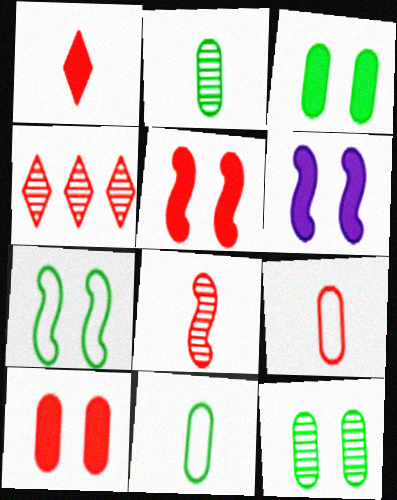[[1, 8, 9], 
[4, 5, 9], 
[4, 6, 11]]